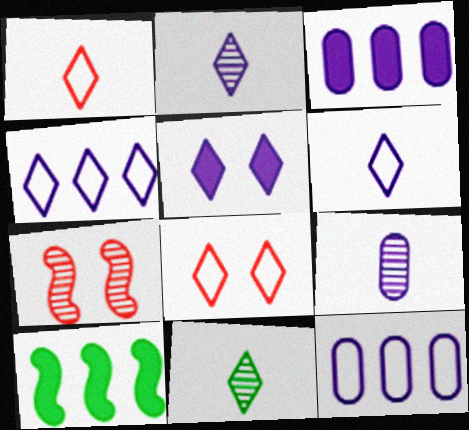[[2, 4, 5], 
[8, 9, 10]]